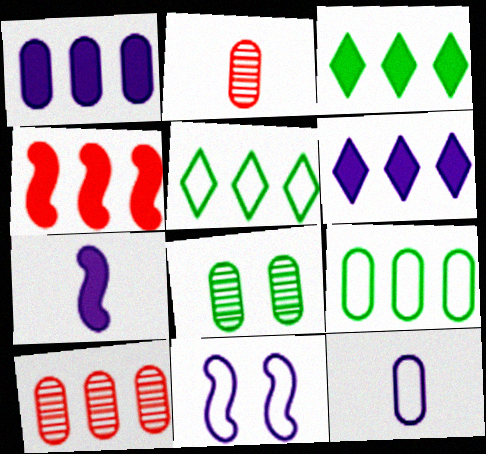[[1, 3, 4], 
[1, 9, 10], 
[2, 3, 11]]